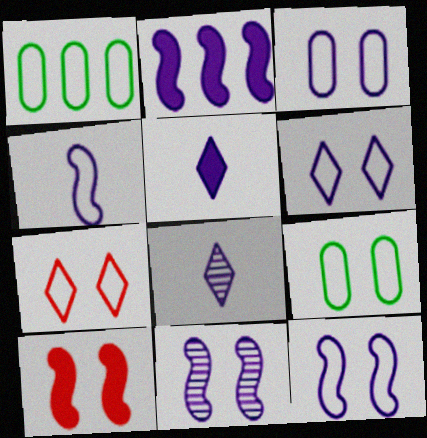[[1, 4, 7], 
[1, 8, 10], 
[2, 3, 8], 
[2, 4, 11], 
[3, 6, 12], 
[7, 9, 12]]